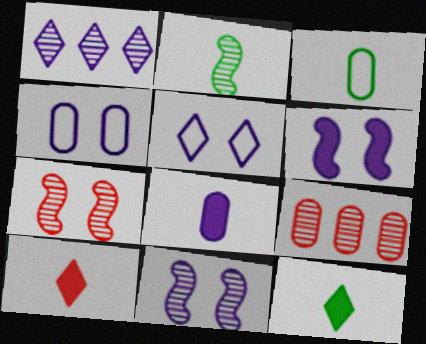[[2, 3, 12]]